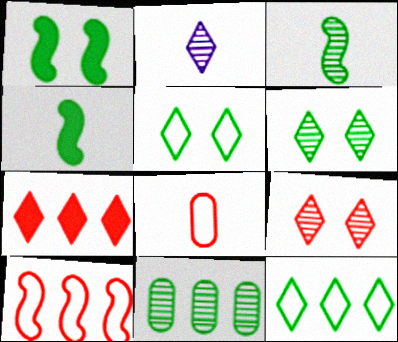[[2, 4, 8], 
[2, 5, 7], 
[3, 6, 11], 
[4, 5, 11]]